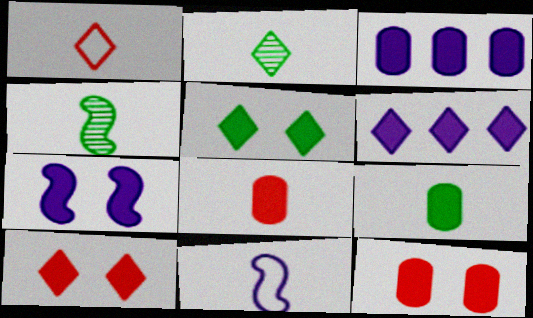[[2, 8, 11], 
[3, 9, 12], 
[5, 7, 12]]